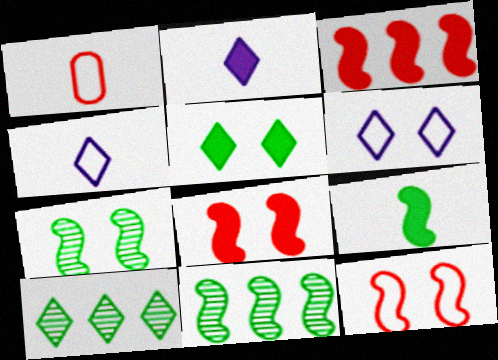[]